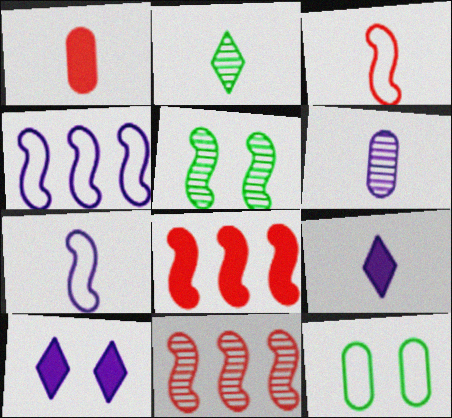[[1, 2, 7], 
[4, 6, 10], 
[5, 7, 8], 
[6, 7, 9], 
[9, 11, 12]]